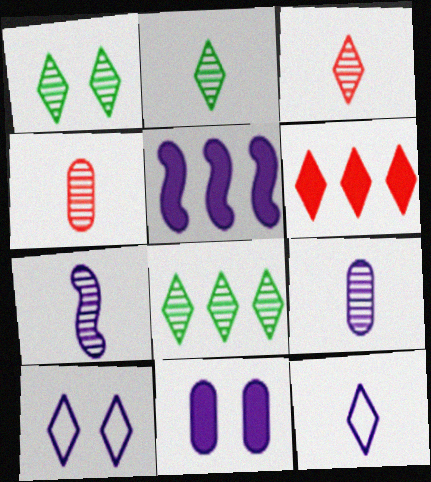[[1, 2, 8], 
[1, 6, 12], 
[2, 4, 7], 
[2, 6, 10], 
[5, 9, 10]]